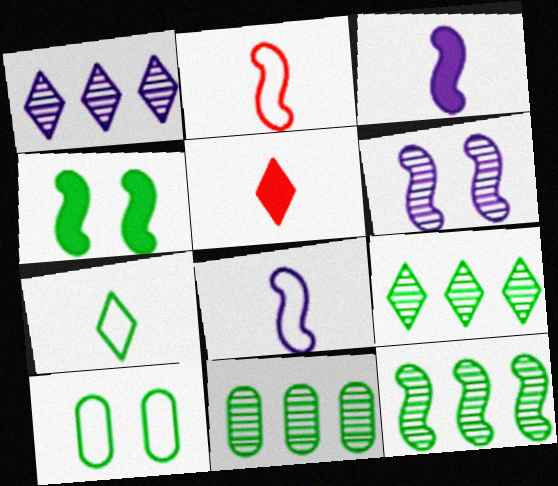[[4, 7, 11], 
[9, 11, 12]]